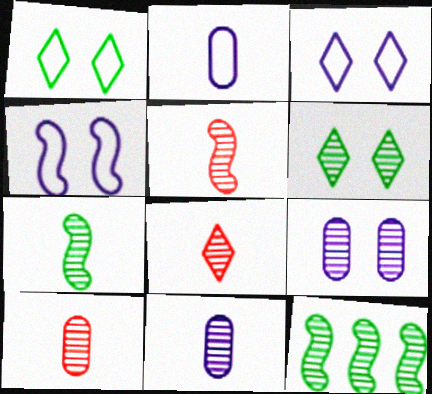[[5, 8, 10], 
[7, 8, 11], 
[8, 9, 12]]